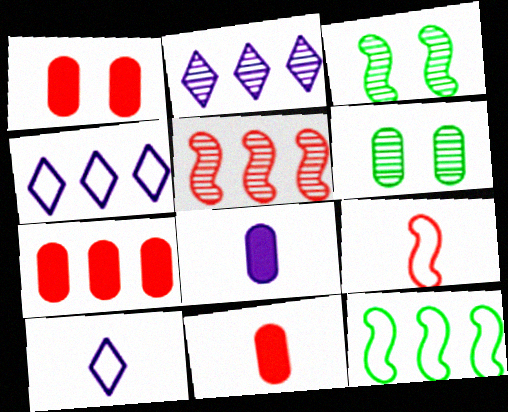[[1, 7, 11], 
[2, 7, 12], 
[3, 4, 11], 
[3, 7, 10]]